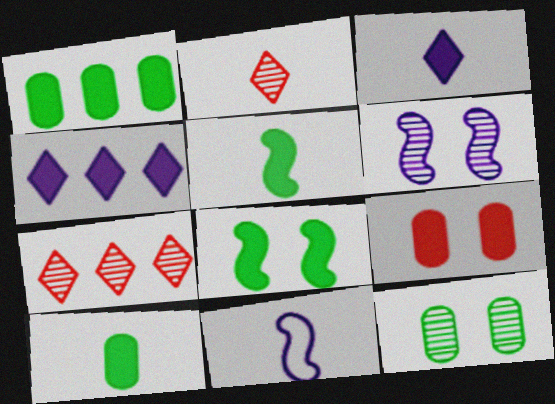[[2, 10, 11], 
[4, 5, 9]]